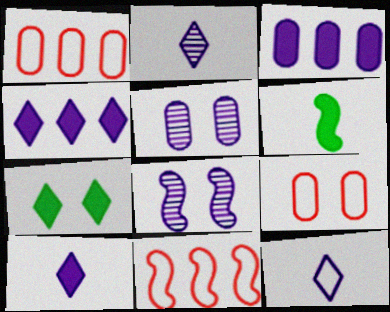[[2, 10, 12], 
[3, 8, 12], 
[6, 8, 11], 
[7, 8, 9]]